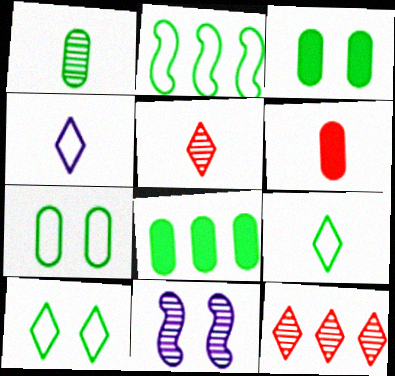[[1, 7, 8], 
[1, 11, 12], 
[2, 7, 9]]